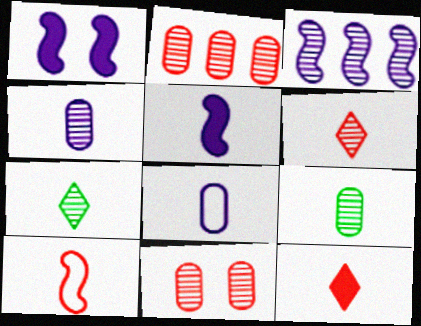[[3, 7, 11]]